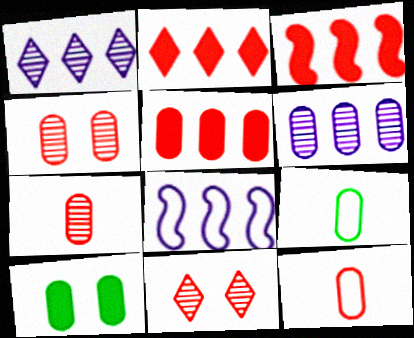[[2, 3, 5], 
[3, 11, 12], 
[4, 5, 12], 
[6, 10, 12]]